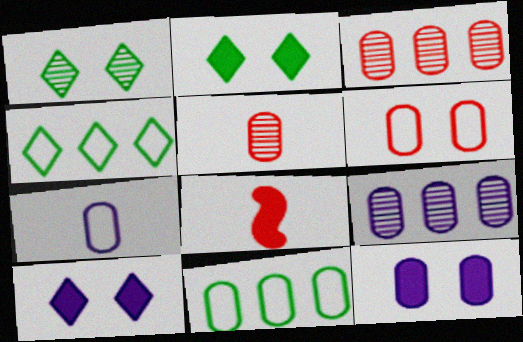[[5, 11, 12], 
[6, 7, 11], 
[7, 9, 12]]